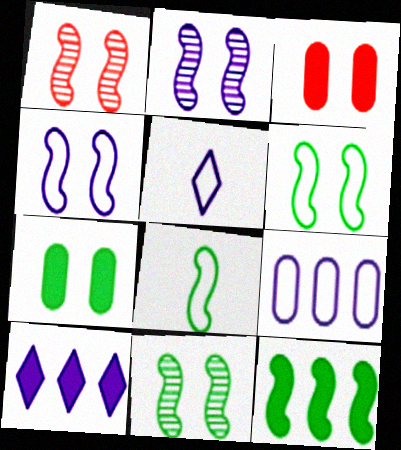[[1, 2, 11], 
[4, 5, 9], 
[8, 11, 12]]